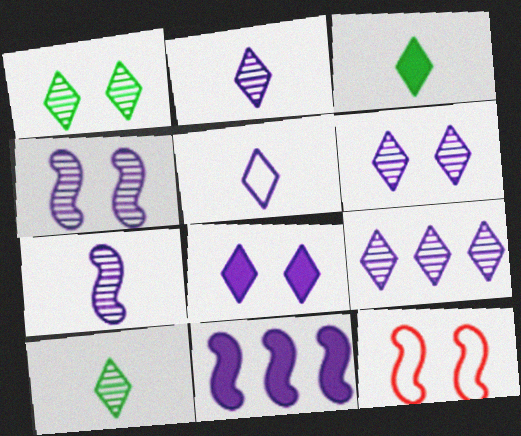[[2, 6, 9], 
[5, 8, 9]]